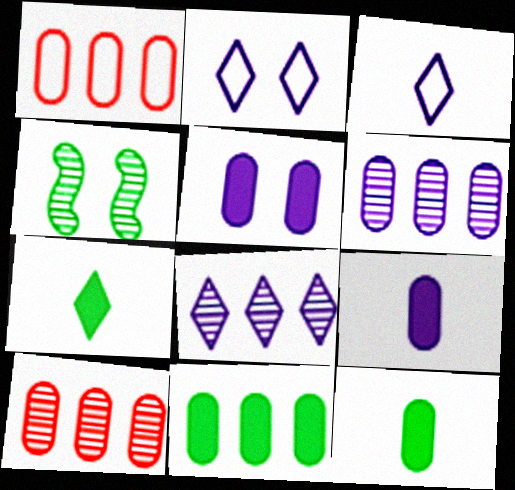[[1, 6, 11]]